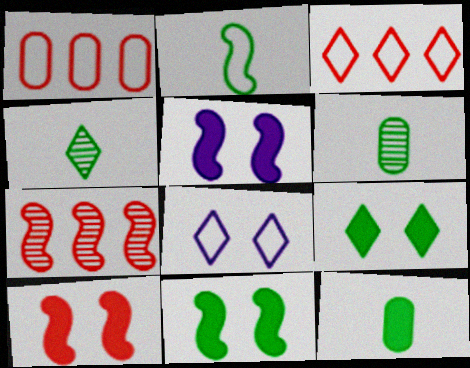[[1, 2, 8], 
[1, 4, 5], 
[2, 4, 12], 
[2, 5, 7], 
[3, 5, 6], 
[5, 10, 11], 
[7, 8, 12]]